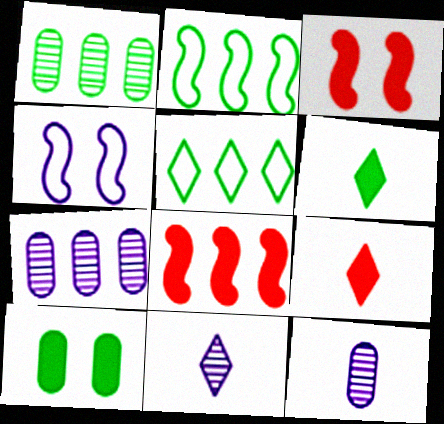[[1, 4, 9], 
[3, 5, 12], 
[5, 7, 8]]